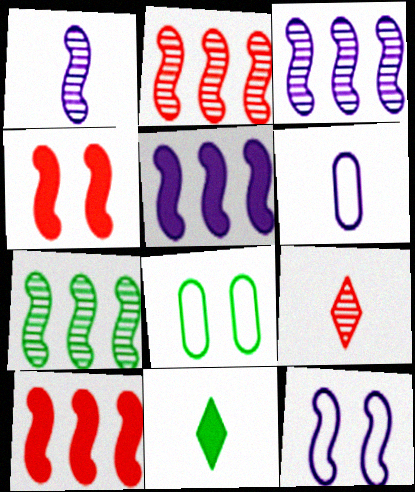[[1, 5, 12], 
[2, 3, 7], 
[5, 8, 9], 
[7, 8, 11]]